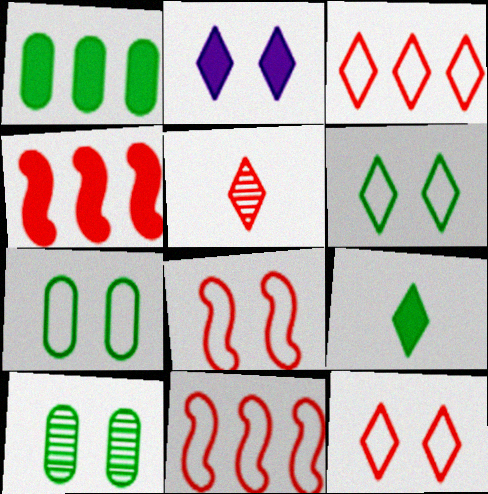[[2, 8, 10]]